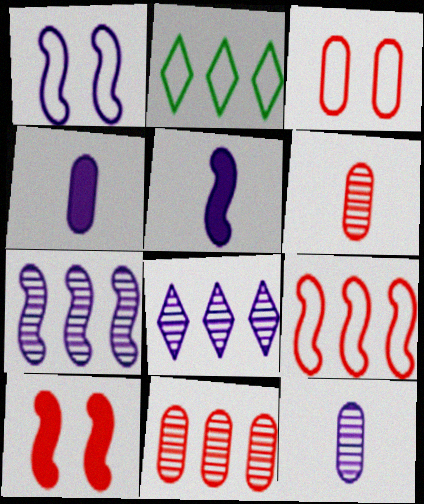[[1, 4, 8], 
[1, 5, 7], 
[2, 10, 12]]